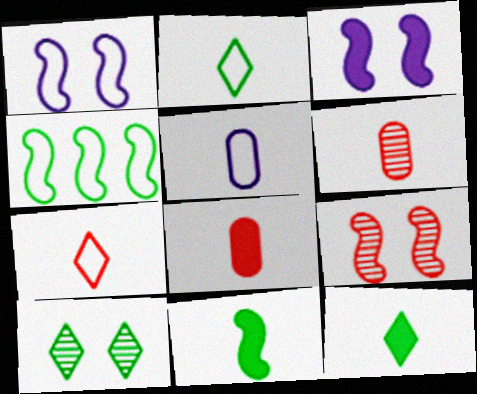[]